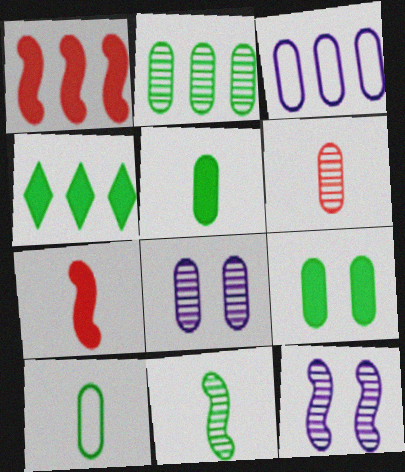[[2, 6, 8], 
[2, 9, 10], 
[3, 6, 9]]